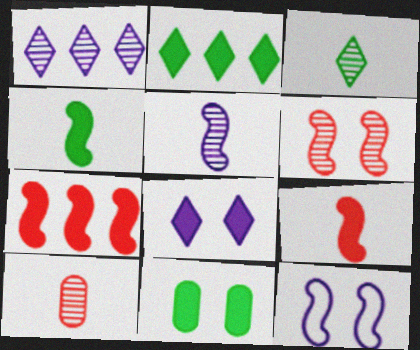[[2, 4, 11], 
[2, 10, 12], 
[3, 5, 10]]